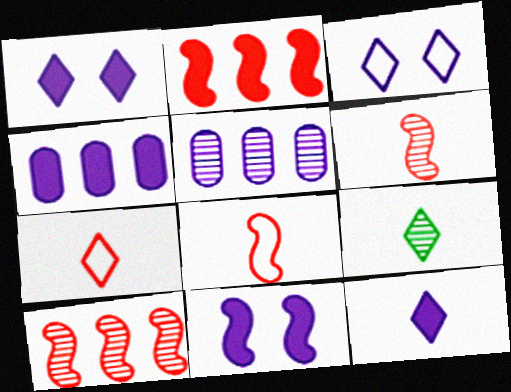[[4, 11, 12], 
[7, 9, 12]]